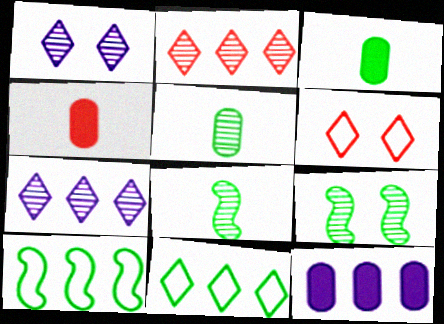[[1, 4, 10], 
[2, 10, 12], 
[3, 9, 11], 
[6, 8, 12]]